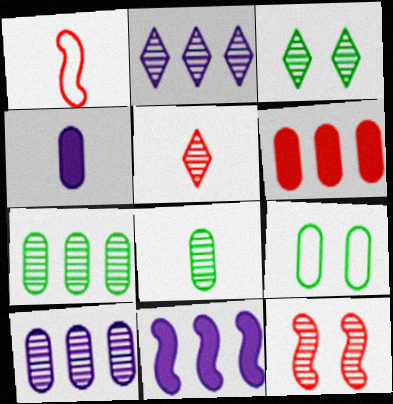[[2, 3, 5], 
[2, 8, 12], 
[5, 9, 11]]